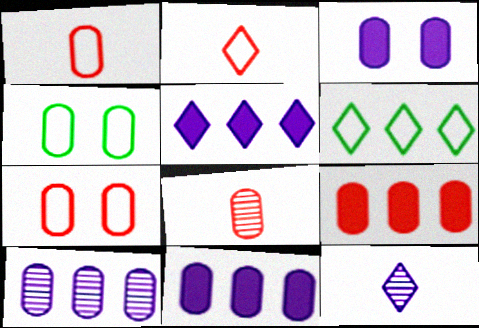[[4, 8, 11], 
[7, 8, 9]]